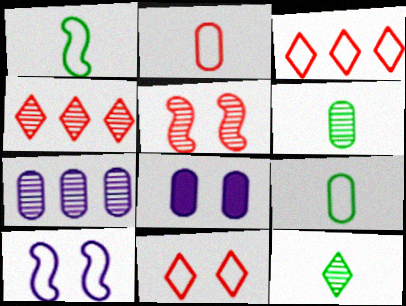[[1, 4, 8], 
[3, 9, 10], 
[5, 7, 12]]